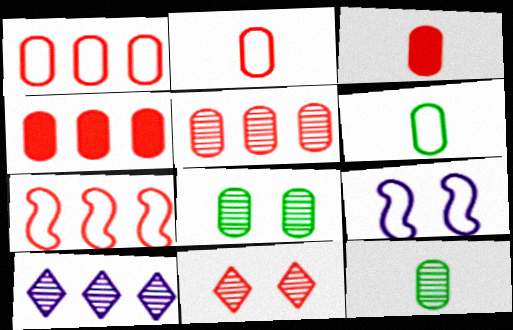[[1, 4, 5], 
[3, 7, 11]]